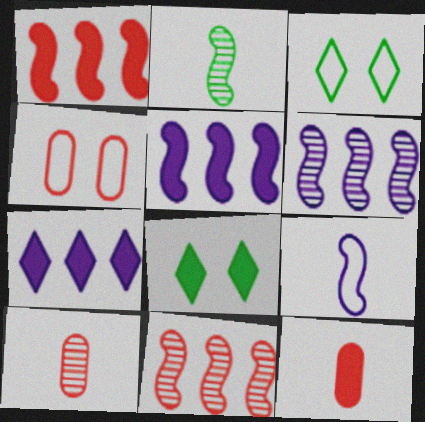[[2, 4, 7], 
[3, 5, 10], 
[3, 6, 12], 
[5, 8, 12]]